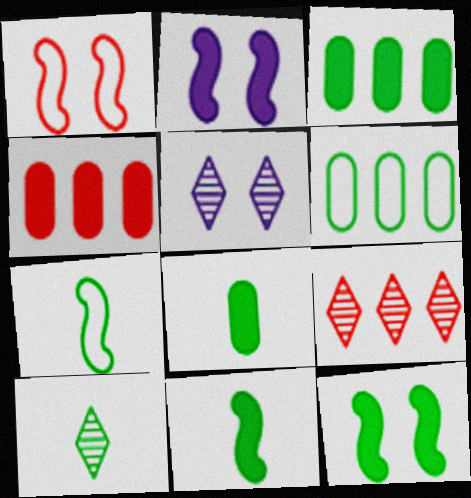[[4, 5, 7], 
[5, 9, 10], 
[6, 10, 12], 
[7, 8, 10]]